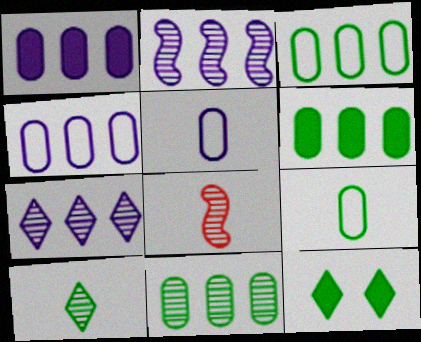[[3, 6, 11], 
[4, 8, 12]]